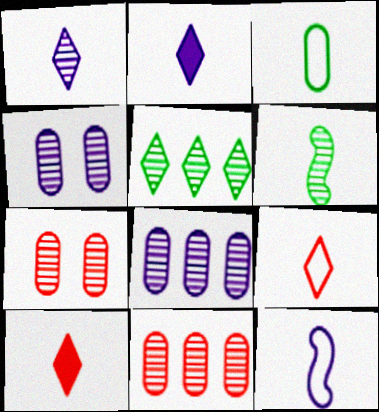[[3, 9, 12]]